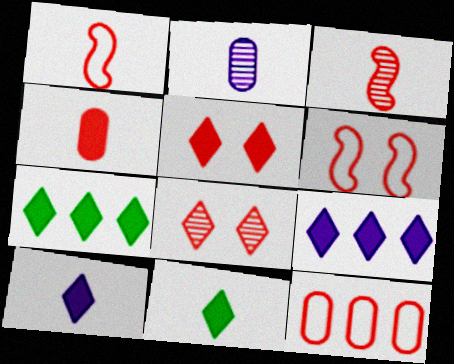[[1, 2, 11], 
[2, 6, 7], 
[3, 5, 12], 
[5, 7, 10], 
[5, 9, 11]]